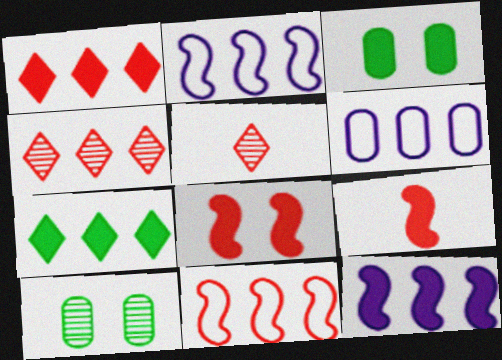[[2, 3, 5]]